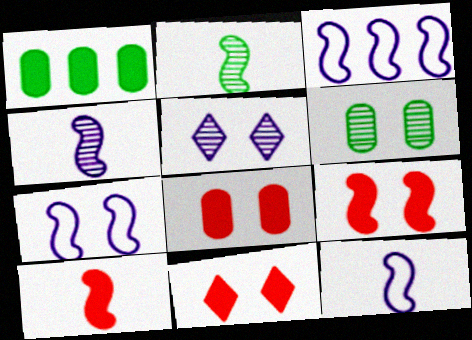[[2, 3, 9], 
[2, 10, 12], 
[3, 7, 12], 
[6, 7, 11], 
[8, 9, 11]]